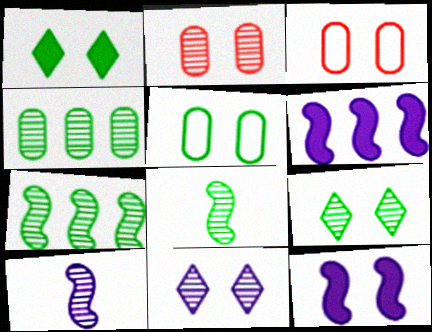[[3, 9, 12], 
[4, 8, 9]]